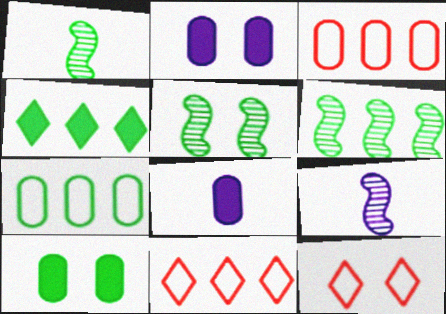[[1, 2, 11], 
[1, 5, 6], 
[2, 5, 12], 
[4, 6, 7], 
[5, 8, 11], 
[6, 8, 12], 
[9, 10, 11]]